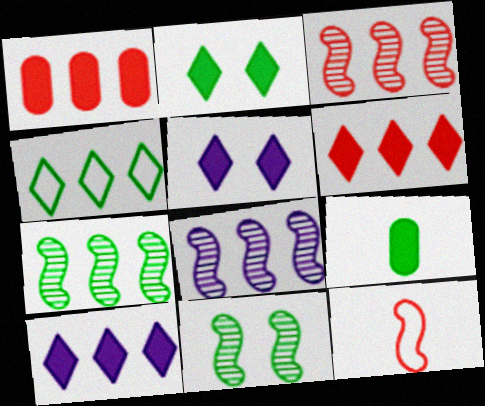[[1, 4, 8], 
[3, 7, 8], 
[4, 9, 11]]